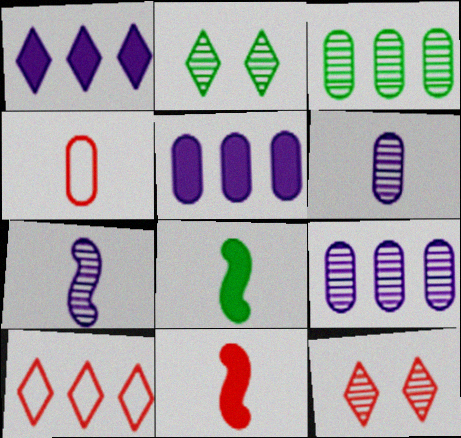[[3, 7, 12]]